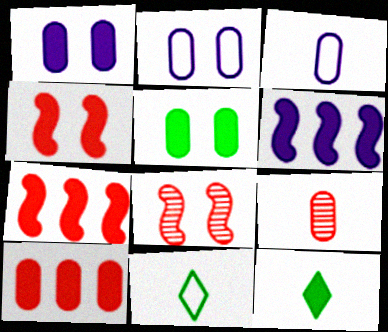[[1, 7, 12]]